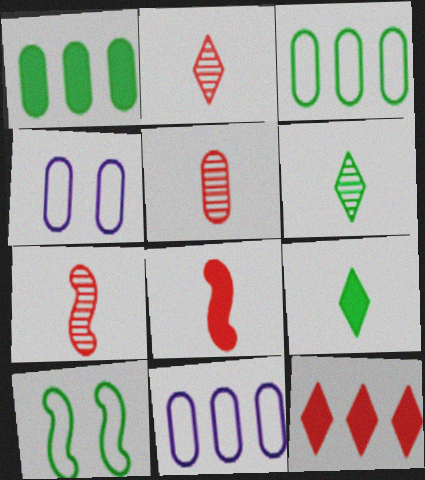[[1, 4, 5], 
[1, 6, 10], 
[2, 5, 7]]